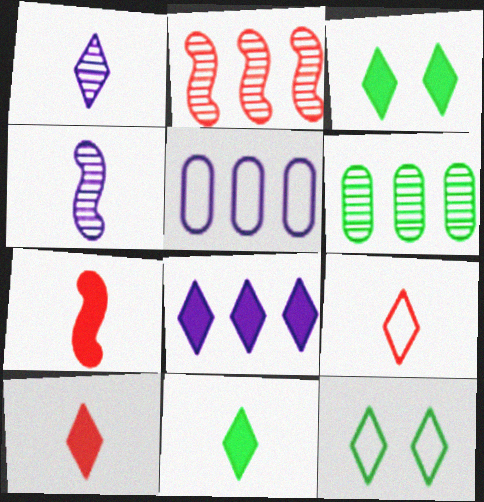[[1, 9, 11], 
[3, 8, 10]]